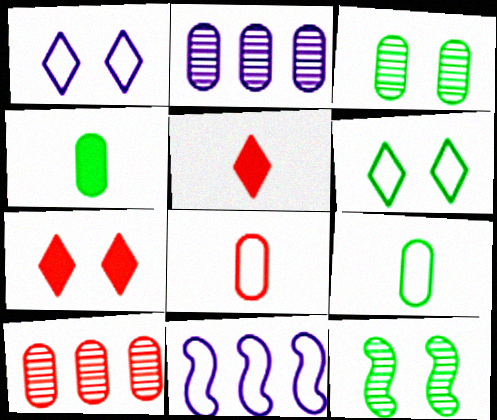[[3, 5, 11], 
[6, 8, 11]]